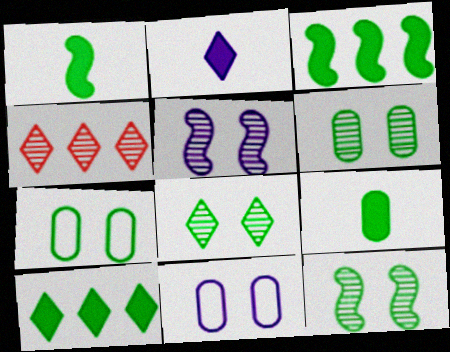[[1, 4, 11], 
[6, 8, 12]]